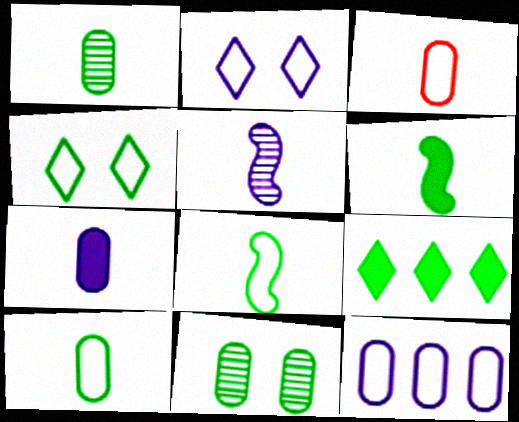[[1, 3, 7], 
[8, 9, 11]]